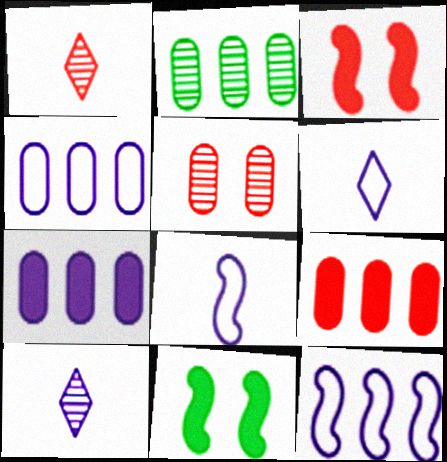[[1, 4, 11], 
[2, 3, 6], 
[2, 4, 9]]